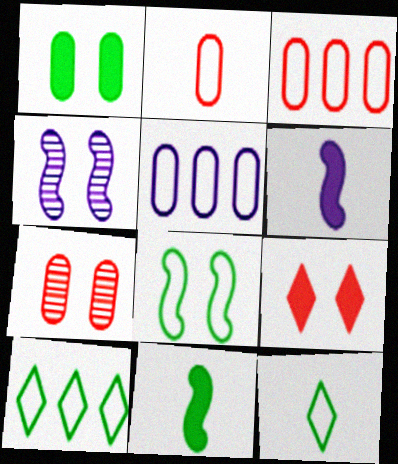[[6, 7, 10]]